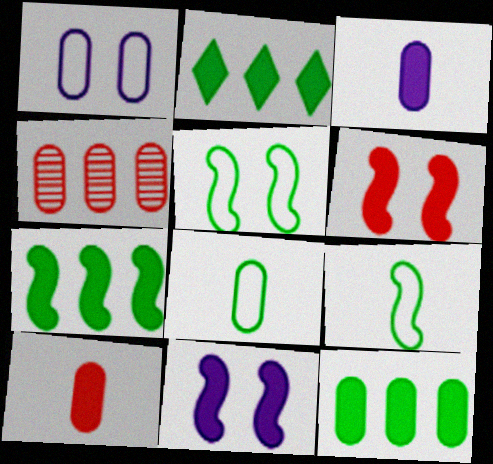[[2, 3, 6], 
[2, 7, 12], 
[2, 10, 11]]